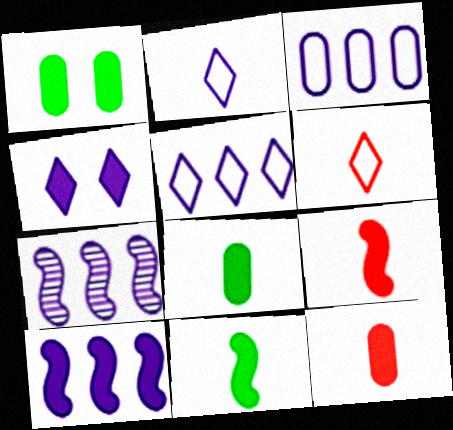[[1, 6, 7]]